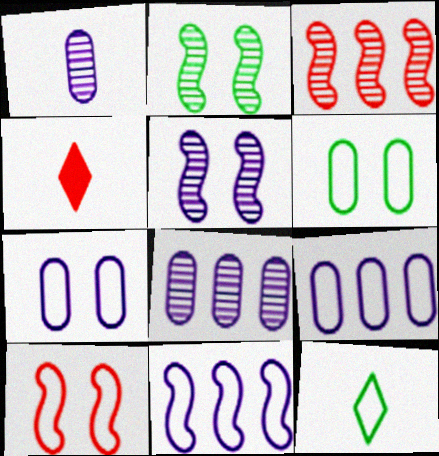[[2, 4, 9], 
[9, 10, 12]]